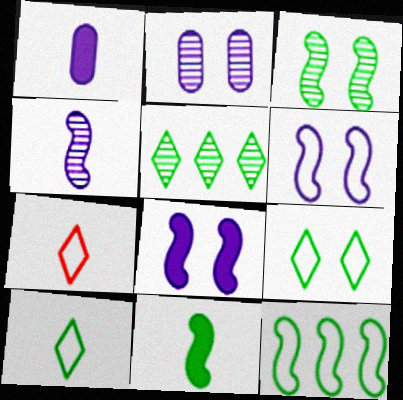[[3, 11, 12]]